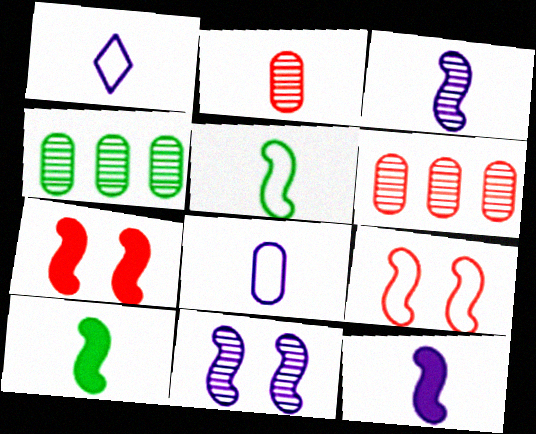[[1, 2, 10], 
[1, 4, 7]]